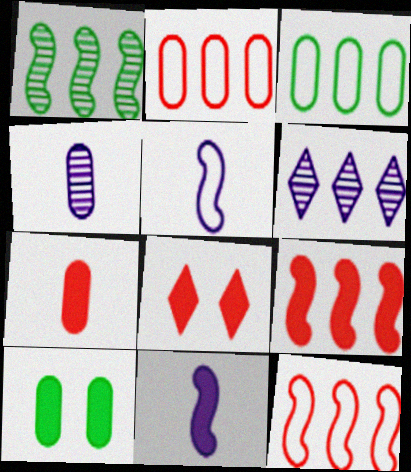[[2, 4, 10], 
[3, 6, 9], 
[7, 8, 9]]